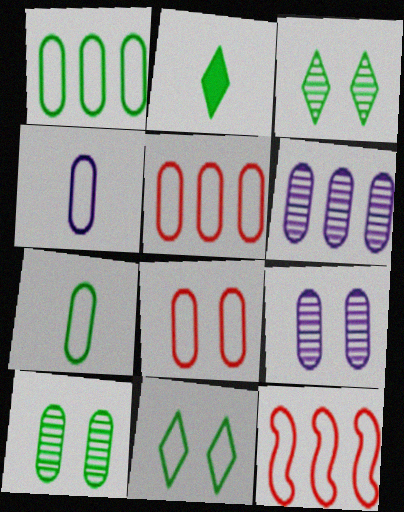[[1, 4, 8], 
[2, 9, 12], 
[4, 11, 12]]